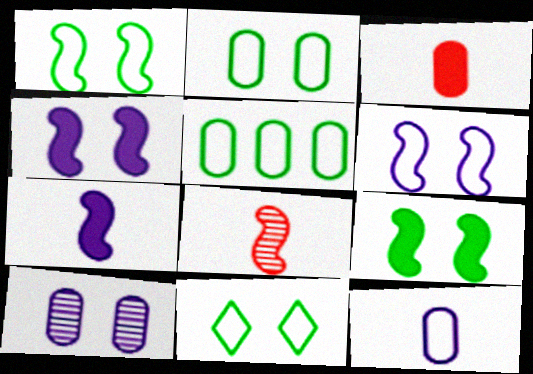[[1, 2, 11], 
[3, 5, 10]]